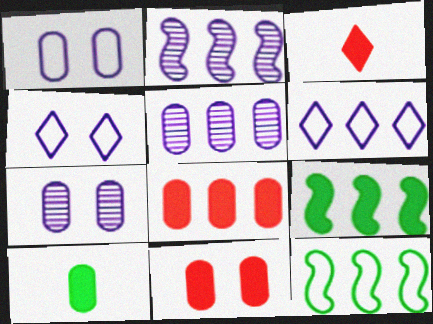[[3, 7, 12]]